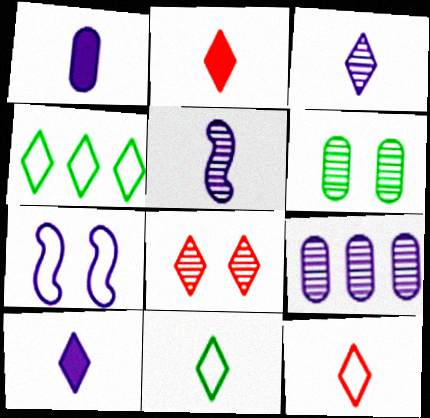[[2, 3, 11], 
[4, 8, 10], 
[7, 9, 10]]